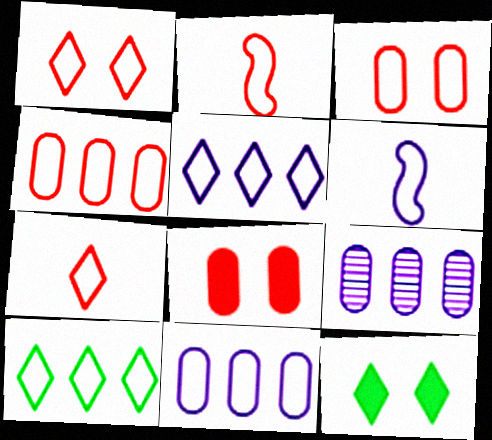[[1, 2, 4], 
[2, 9, 12], 
[3, 6, 10]]